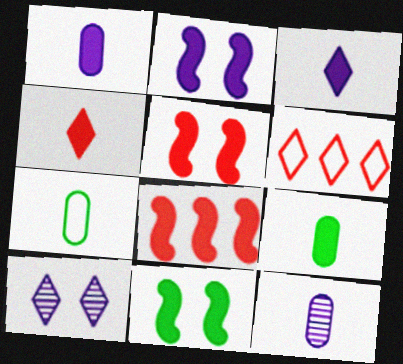[[2, 5, 11], 
[6, 11, 12], 
[7, 8, 10]]